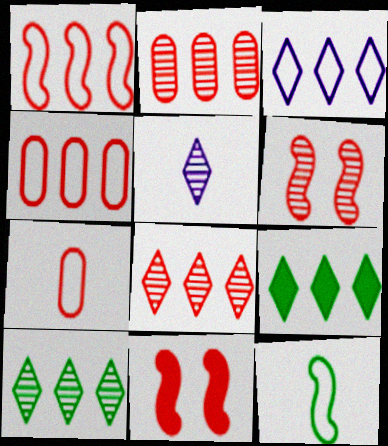[[3, 8, 9], 
[7, 8, 11]]